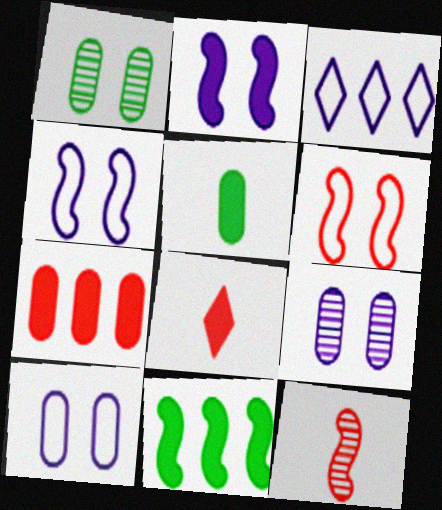[[4, 11, 12]]